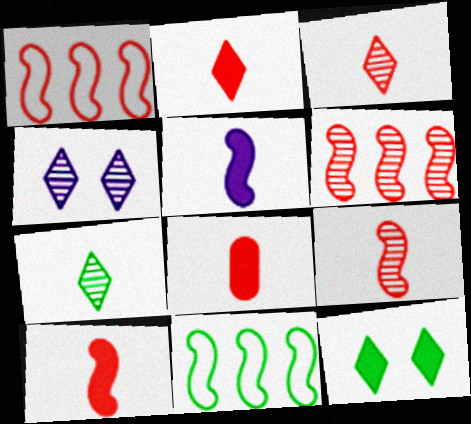[[2, 8, 10], 
[4, 8, 11]]